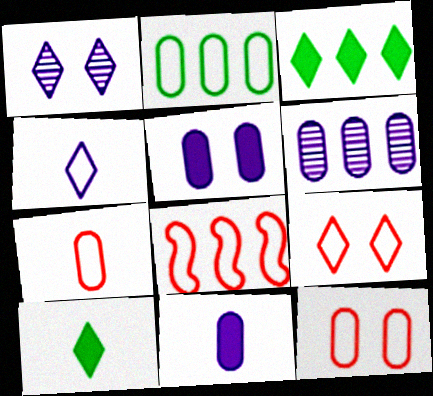[[3, 6, 8], 
[7, 8, 9]]